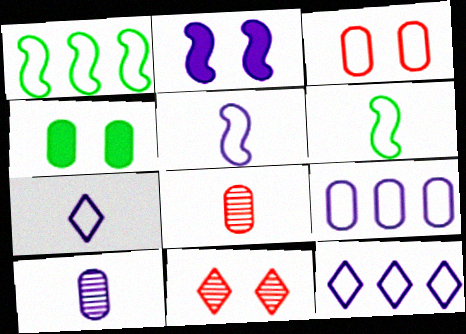[[1, 3, 7], 
[2, 10, 12], 
[3, 6, 12], 
[4, 8, 9]]